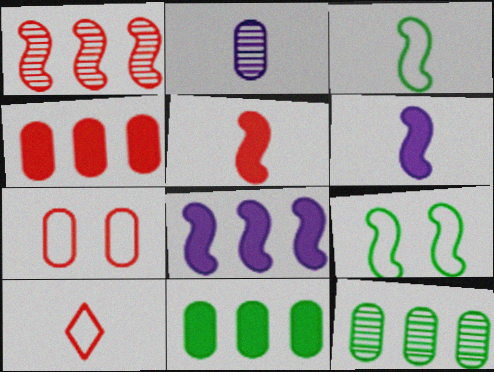[[1, 6, 9], 
[2, 7, 11]]